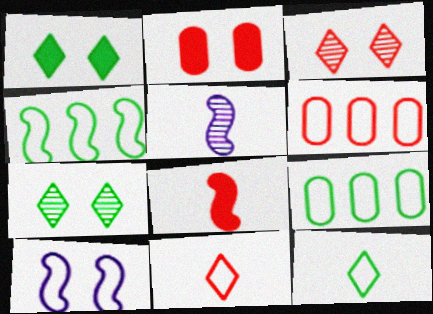[[1, 5, 6], 
[2, 7, 10], 
[3, 6, 8], 
[6, 10, 12], 
[9, 10, 11]]